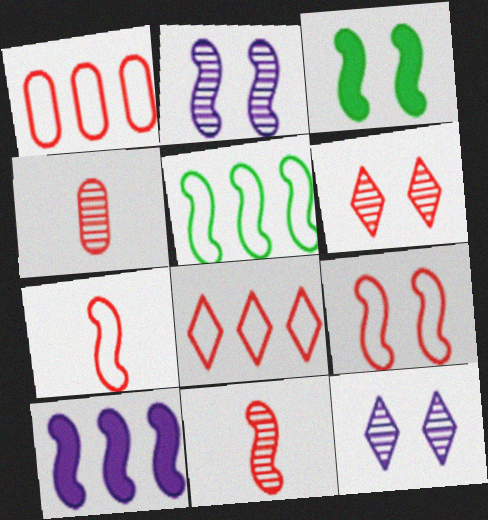[[2, 3, 9]]